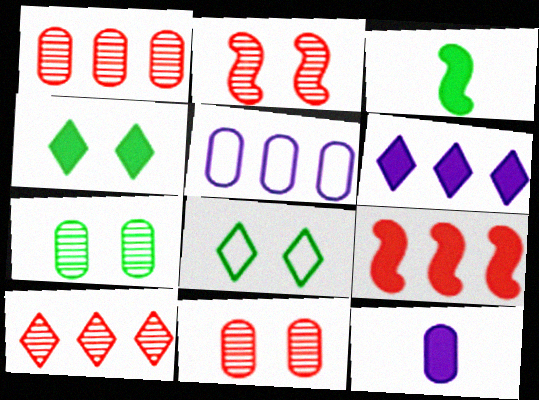[[4, 9, 12]]